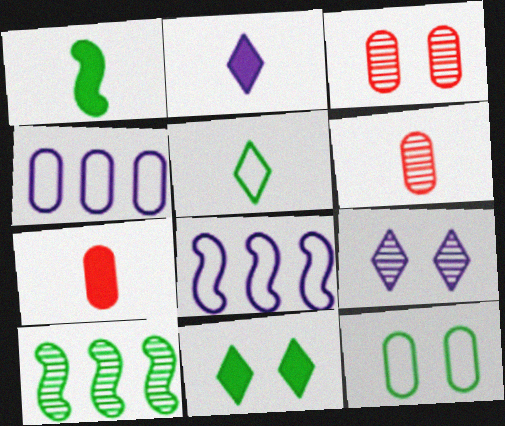[[1, 2, 7], 
[6, 8, 11], 
[6, 9, 10]]